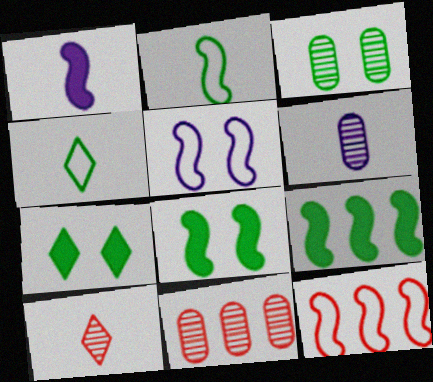[[2, 5, 12], 
[3, 4, 9], 
[3, 6, 11], 
[6, 7, 12]]